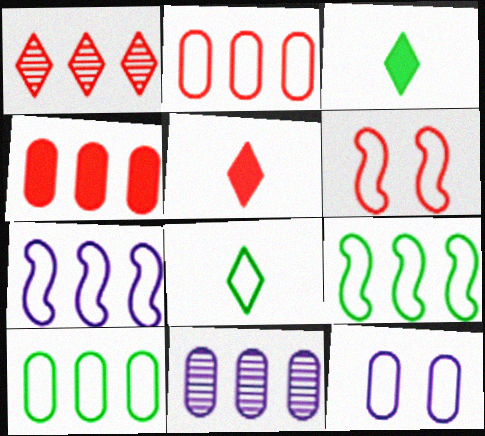[[3, 6, 11], 
[4, 10, 11]]